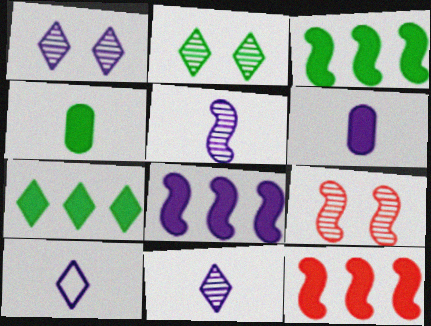[[3, 8, 12], 
[5, 6, 10]]